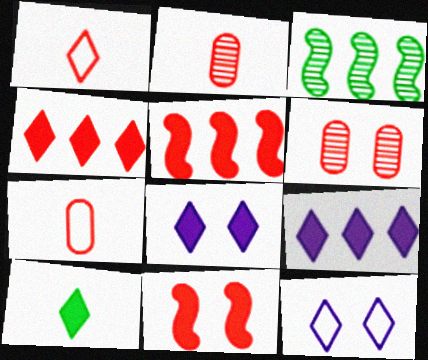[[1, 5, 6], 
[3, 7, 8], 
[4, 8, 10]]